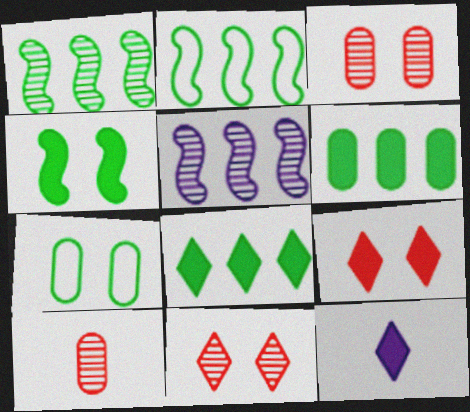[[2, 3, 12], 
[8, 9, 12]]